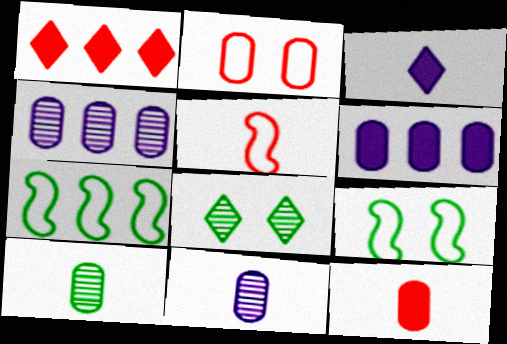[[1, 4, 7], 
[1, 9, 11], 
[2, 6, 10], 
[3, 5, 10], 
[5, 6, 8]]